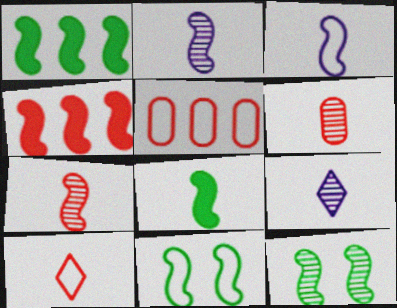[[2, 4, 11], 
[3, 4, 12], 
[3, 7, 8]]